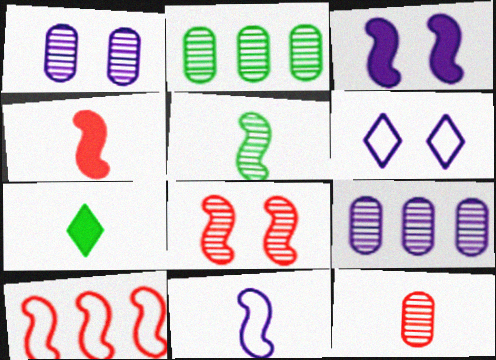[[1, 2, 12], 
[1, 3, 6], 
[1, 7, 10], 
[2, 4, 6], 
[3, 5, 10], 
[4, 5, 11], 
[4, 8, 10], 
[7, 11, 12]]